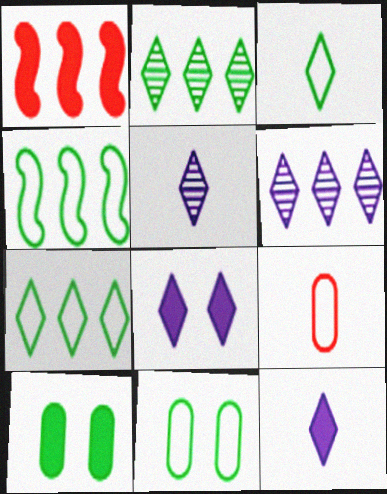[[1, 5, 11], 
[1, 10, 12], 
[3, 4, 11]]